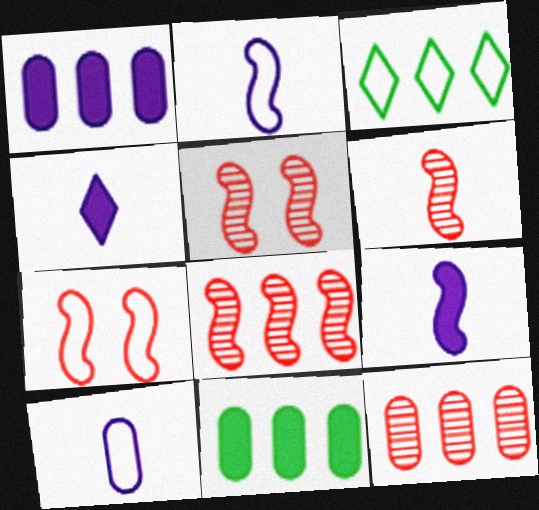[[1, 3, 8], 
[3, 7, 10], 
[5, 6, 8]]